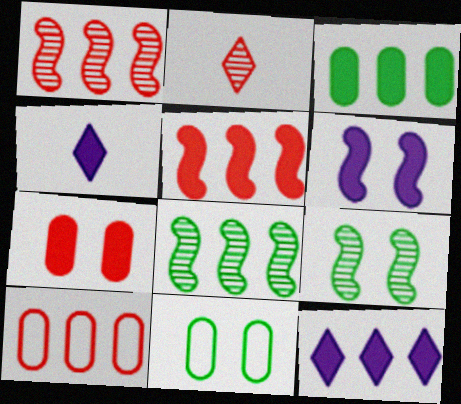[[1, 4, 11], 
[3, 5, 12], 
[4, 9, 10], 
[8, 10, 12]]